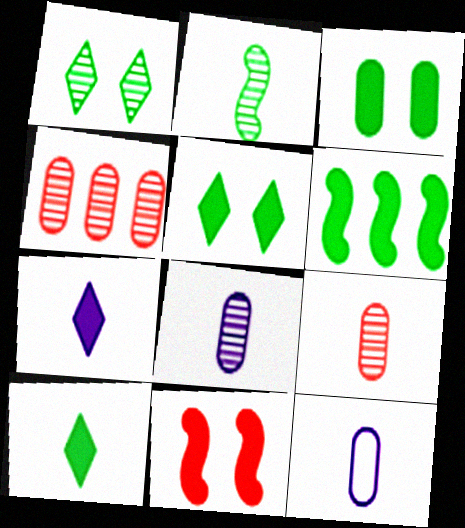[[3, 4, 12], 
[3, 6, 10]]